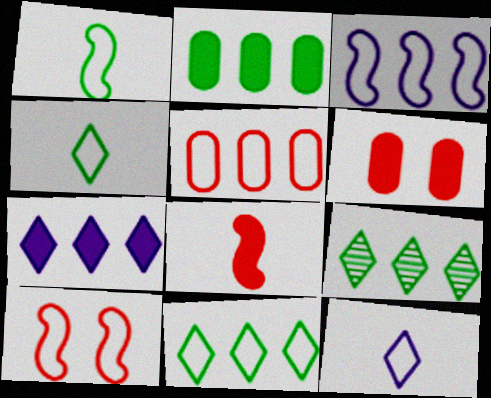[[1, 3, 10], 
[3, 5, 11]]